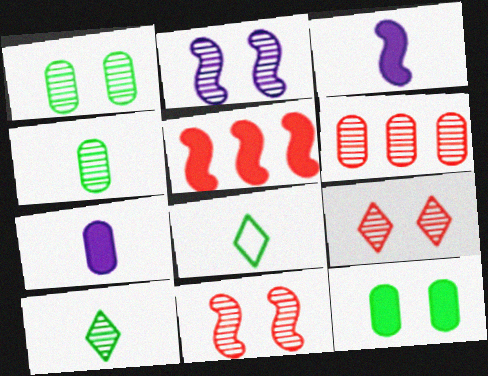[[1, 2, 9], 
[2, 6, 10]]